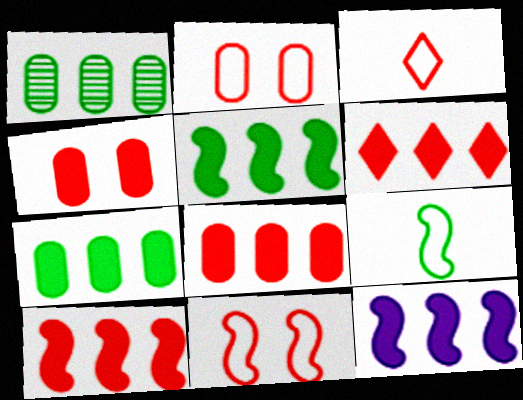[[5, 10, 12], 
[6, 7, 12], 
[6, 8, 10]]